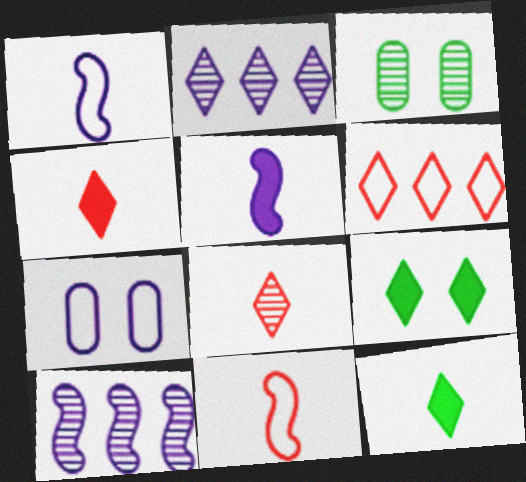[[2, 5, 7], 
[3, 5, 6], 
[3, 8, 10]]